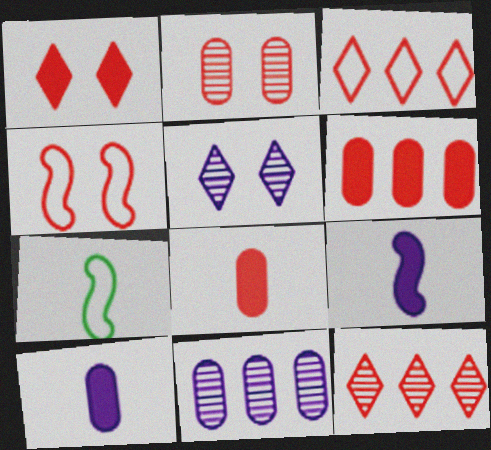[[1, 2, 4], 
[1, 7, 11], 
[4, 8, 12], 
[5, 6, 7]]